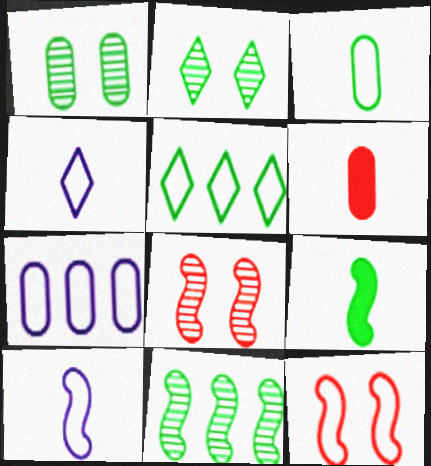[[1, 5, 9], 
[1, 6, 7]]